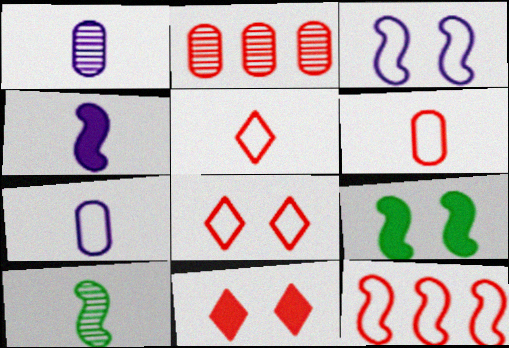[[6, 8, 12]]